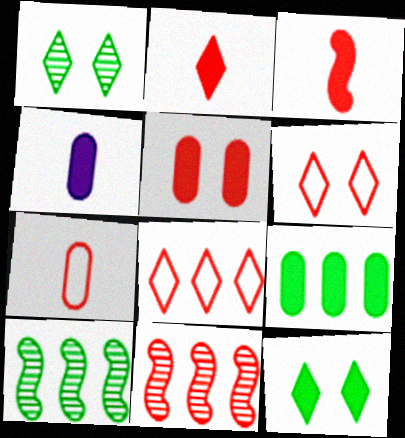[[4, 5, 9], 
[4, 6, 10]]